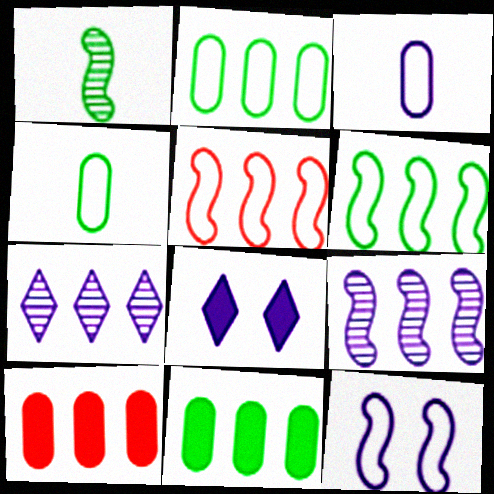[[3, 8, 9], 
[5, 7, 11], 
[6, 7, 10]]